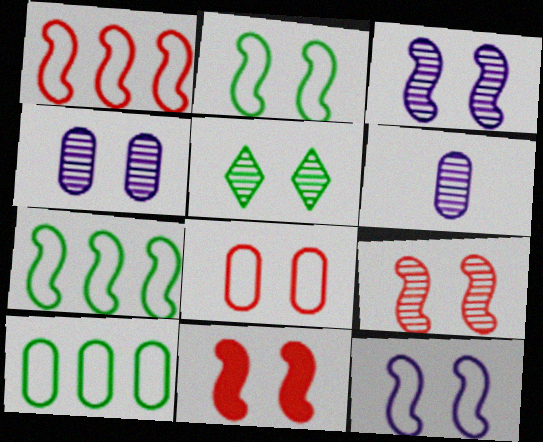[[2, 3, 11], 
[4, 5, 9]]